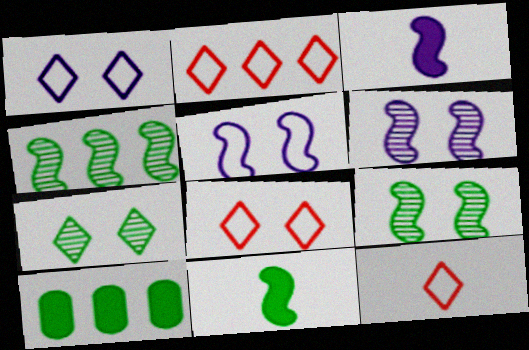[[2, 8, 12], 
[6, 10, 12]]